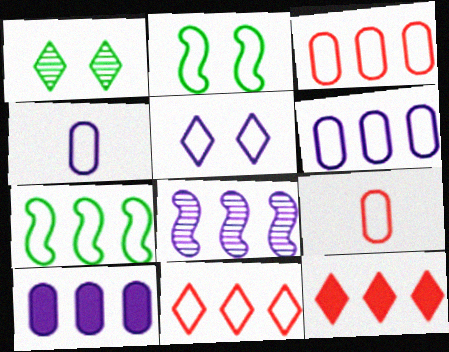[[2, 4, 11], 
[5, 7, 9], 
[6, 7, 11]]